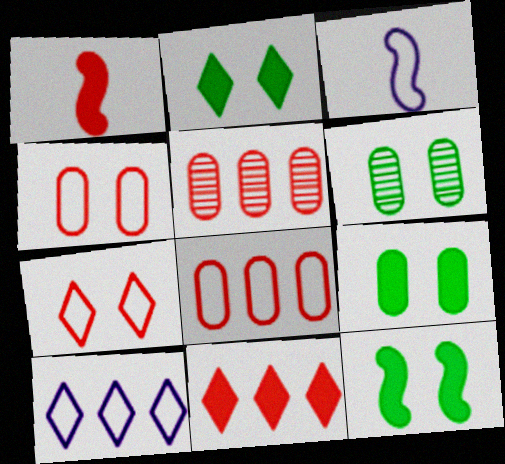[[1, 5, 7], 
[1, 6, 10], 
[2, 3, 5], 
[2, 9, 12], 
[3, 6, 11]]